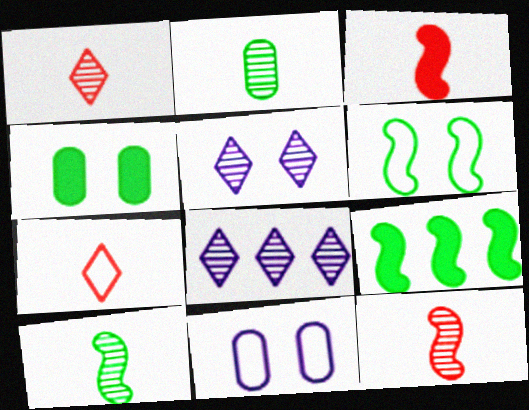[[1, 9, 11], 
[6, 9, 10]]